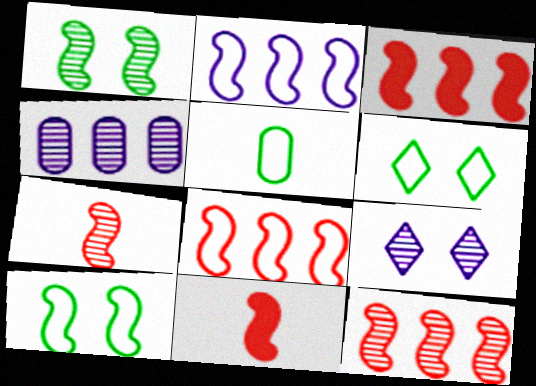[[1, 2, 11], 
[3, 5, 9], 
[3, 8, 12], 
[4, 6, 11]]